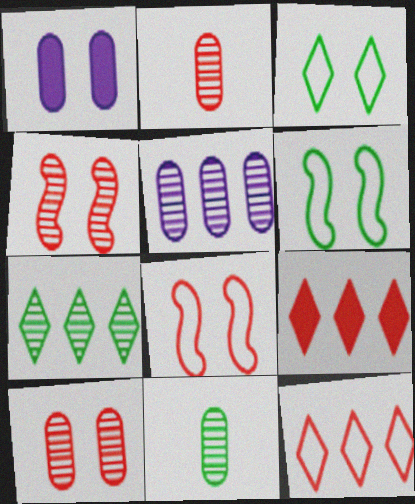[[1, 3, 4], 
[2, 8, 9], 
[5, 10, 11]]